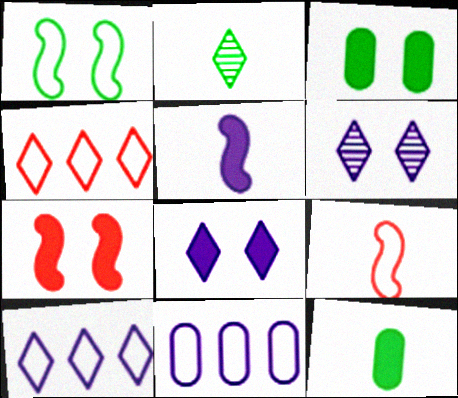[[2, 4, 8], 
[2, 7, 11], 
[3, 7, 8], 
[5, 6, 11]]